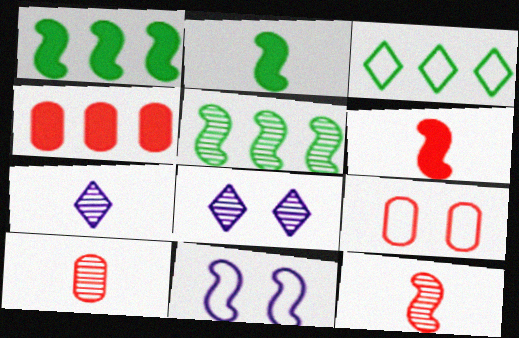[[1, 7, 9], 
[1, 11, 12], 
[4, 9, 10], 
[5, 6, 11], 
[5, 8, 10]]